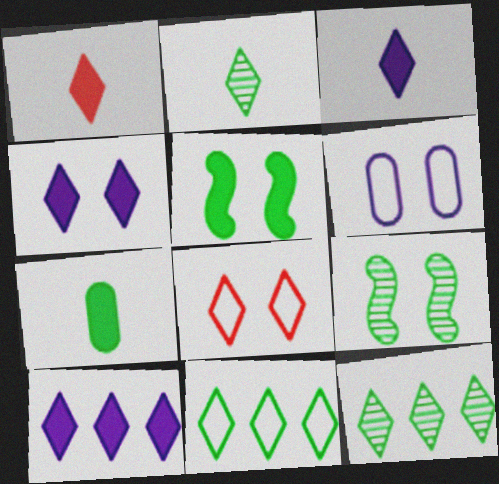[[2, 8, 10], 
[3, 4, 10], 
[3, 8, 12], 
[7, 9, 11]]